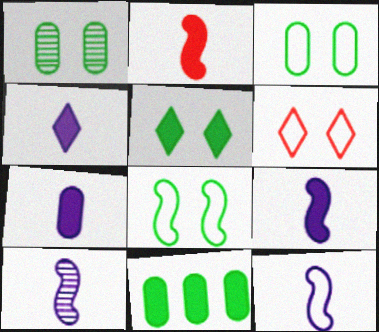[[1, 5, 8], 
[4, 7, 9], 
[6, 10, 11], 
[9, 10, 12]]